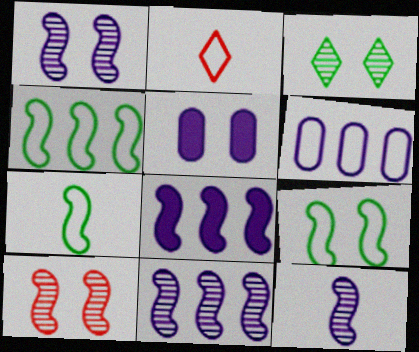[[1, 11, 12], 
[2, 6, 9], 
[4, 7, 9], 
[7, 8, 10]]